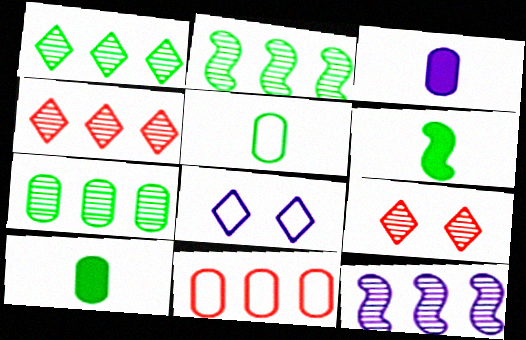[[1, 2, 7], 
[3, 8, 12], 
[4, 7, 12]]